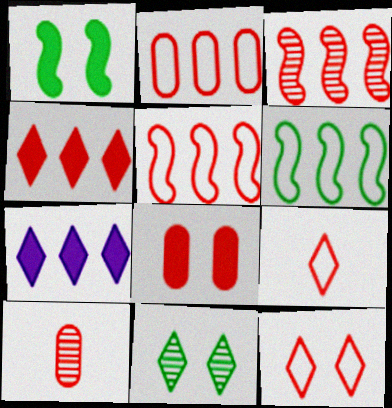[[2, 3, 4], 
[2, 8, 10], 
[3, 8, 9], 
[7, 9, 11]]